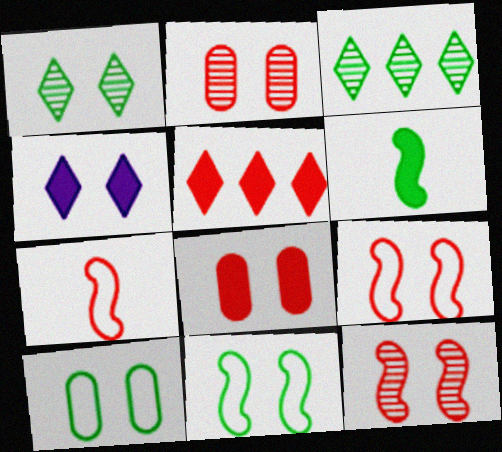[[2, 4, 11], 
[2, 5, 7], 
[3, 6, 10], 
[4, 10, 12]]